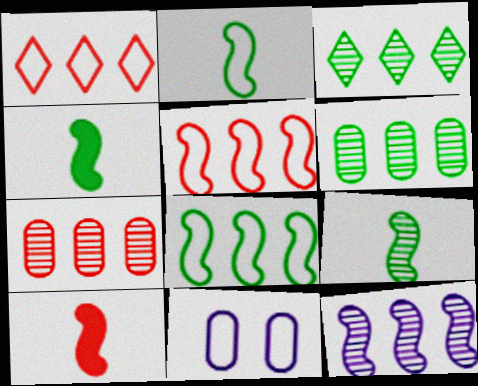[[1, 2, 11], 
[2, 4, 9], 
[3, 7, 12], 
[3, 10, 11]]